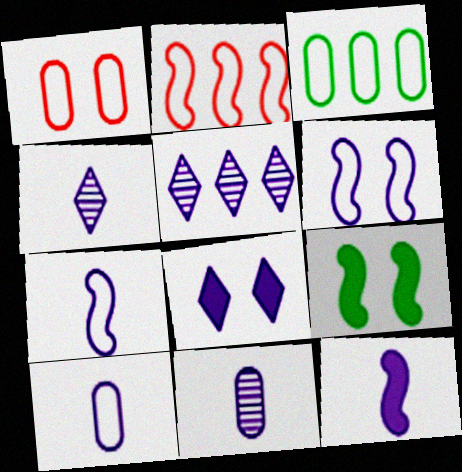[[1, 3, 10], 
[4, 10, 12]]